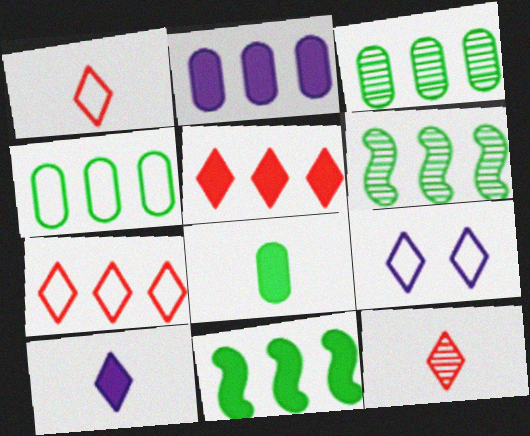[[2, 5, 11], 
[2, 6, 7]]